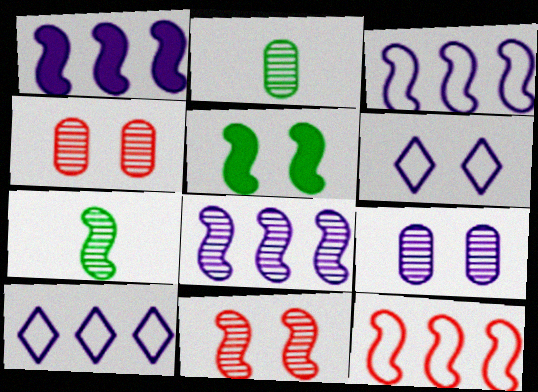[[1, 3, 8], 
[4, 5, 6], 
[7, 8, 11]]